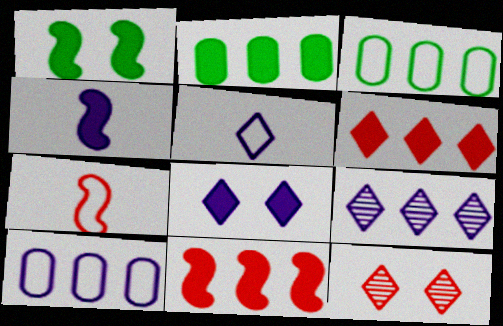[[1, 4, 11], 
[3, 4, 12], 
[3, 9, 11], 
[5, 8, 9]]